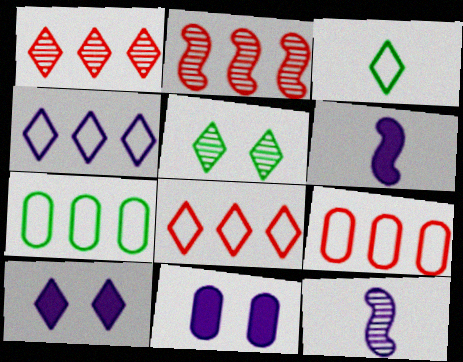[[1, 3, 10], 
[2, 3, 11], 
[4, 11, 12], 
[5, 6, 9]]